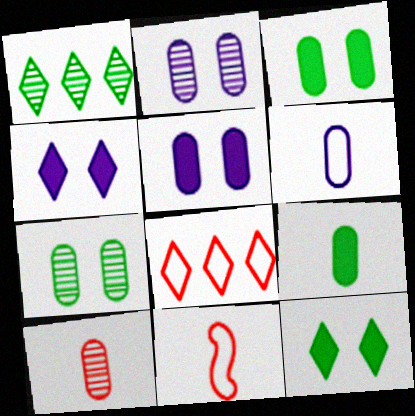[[1, 5, 11], 
[6, 9, 10]]